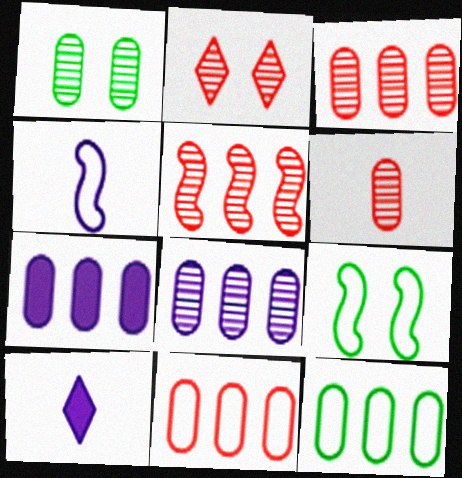[[1, 6, 8], 
[2, 5, 6], 
[3, 7, 12], 
[3, 9, 10]]